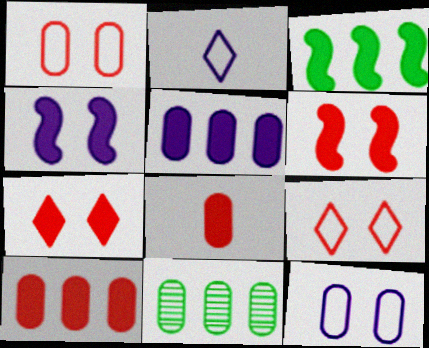[[2, 6, 11], 
[8, 11, 12]]